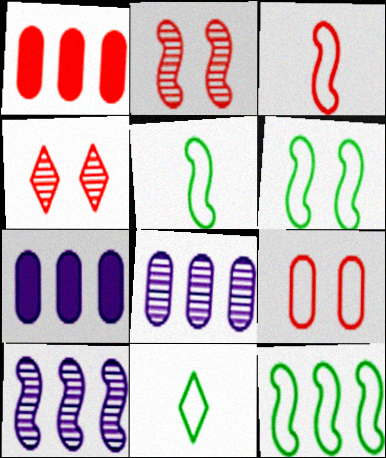[[1, 3, 4], 
[2, 7, 11], 
[4, 5, 7], 
[5, 6, 12]]